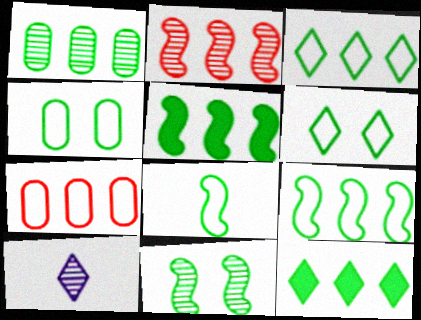[[1, 3, 5], 
[1, 9, 12], 
[3, 4, 8], 
[5, 8, 11]]